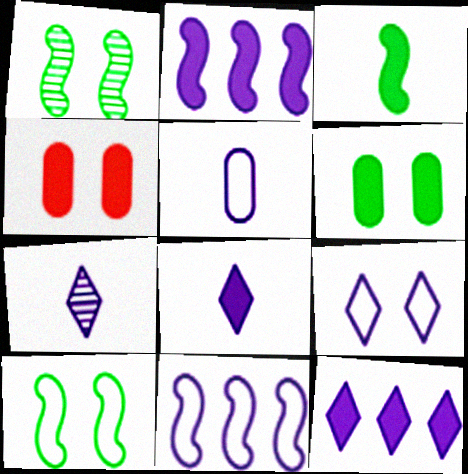[[1, 4, 9], 
[3, 4, 12], 
[5, 9, 11], 
[7, 9, 12]]